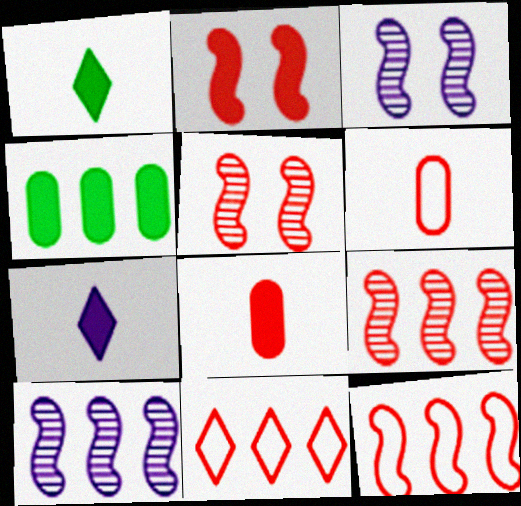[[2, 4, 7], 
[4, 10, 11], 
[5, 8, 11]]